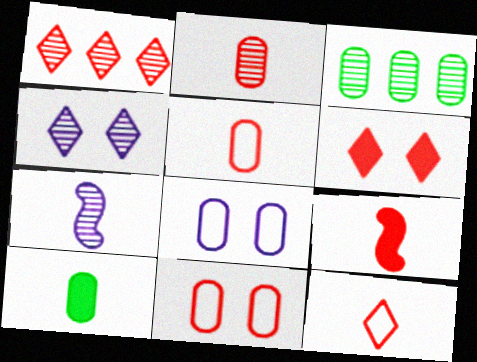[[1, 6, 12], 
[1, 9, 11], 
[2, 9, 12], 
[7, 10, 12]]